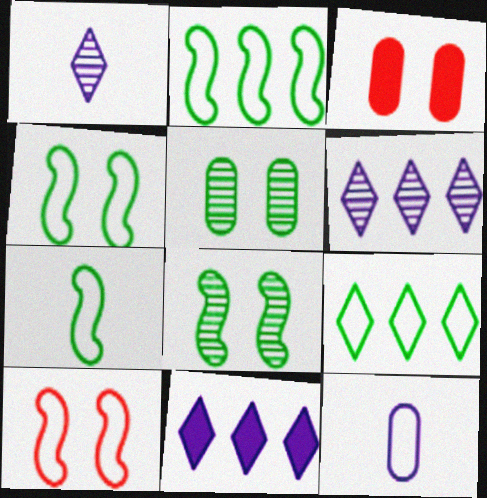[[1, 2, 3], 
[2, 4, 7], 
[3, 6, 7], 
[9, 10, 12]]